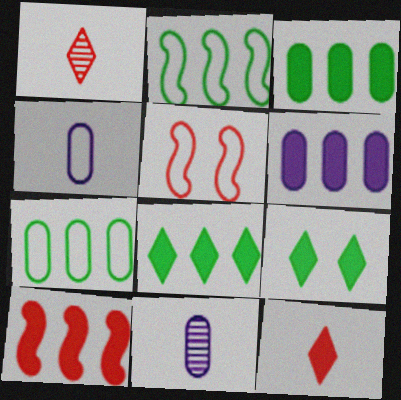[[5, 8, 11], 
[6, 8, 10]]